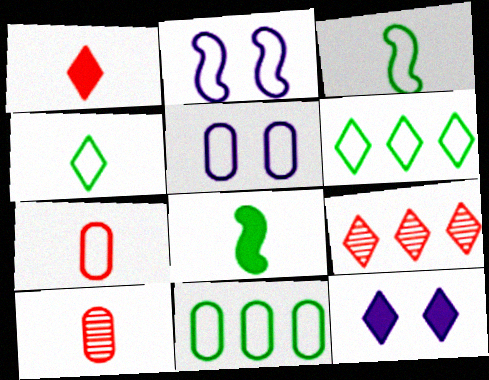[[2, 6, 7], 
[4, 9, 12], 
[5, 7, 11], 
[5, 8, 9]]